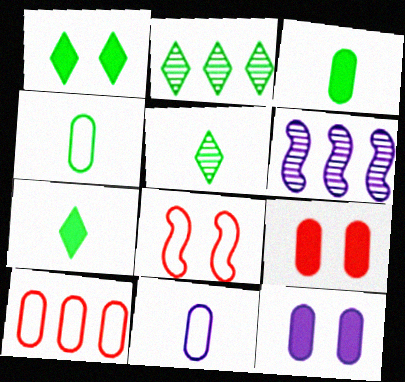[]